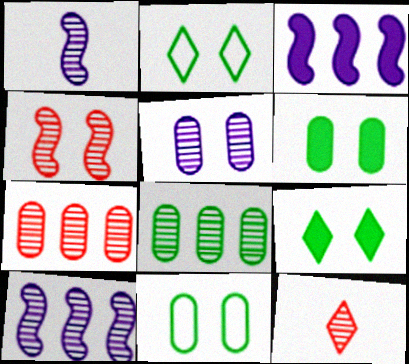[[3, 11, 12], 
[4, 7, 12]]